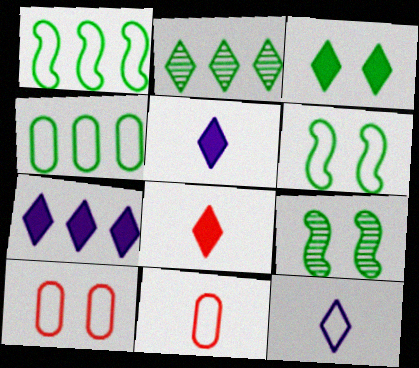[[1, 10, 12], 
[3, 7, 8], 
[7, 9, 11]]